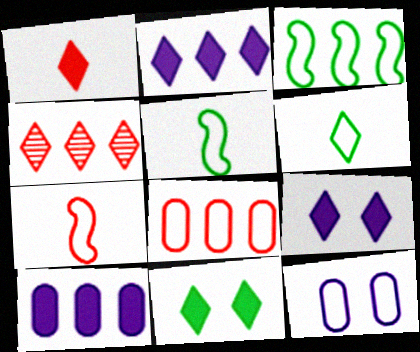[[1, 2, 11], 
[3, 4, 10], 
[4, 6, 9]]